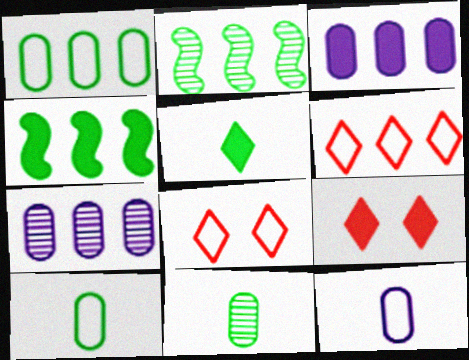[[2, 3, 6], 
[2, 9, 12], 
[4, 6, 7]]